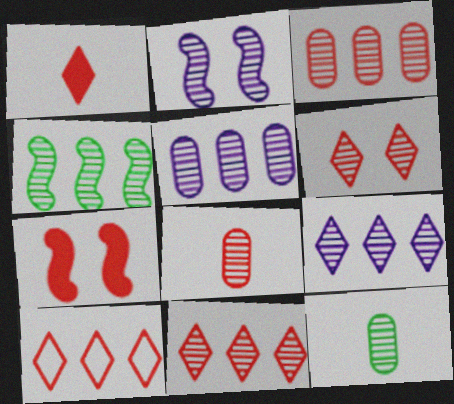[[1, 6, 10], 
[2, 11, 12], 
[3, 4, 9], 
[4, 5, 11], 
[7, 8, 10]]